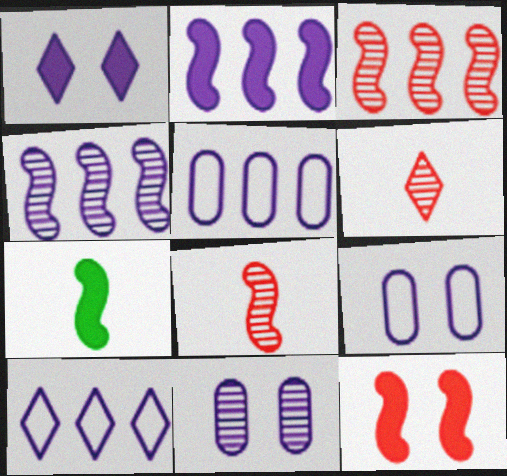[[2, 7, 12]]